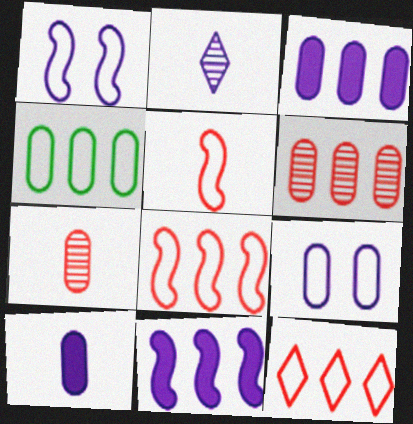[[1, 2, 3], 
[2, 9, 11], 
[3, 4, 6]]